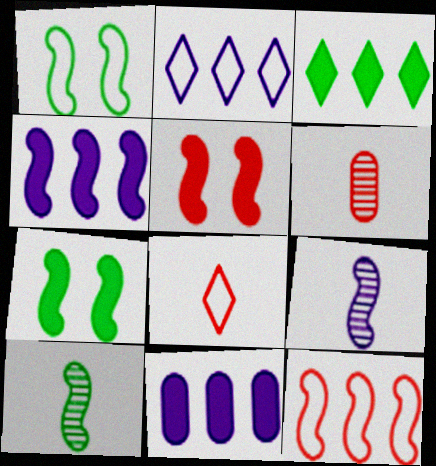[[2, 6, 7], 
[7, 9, 12]]